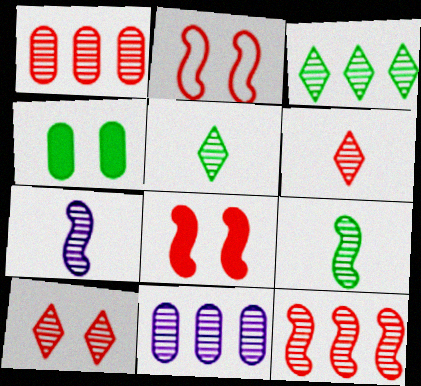[[3, 11, 12], 
[9, 10, 11]]